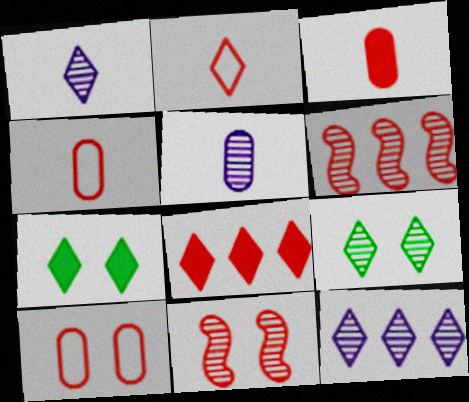[[2, 7, 12], 
[4, 8, 11], 
[5, 6, 9]]